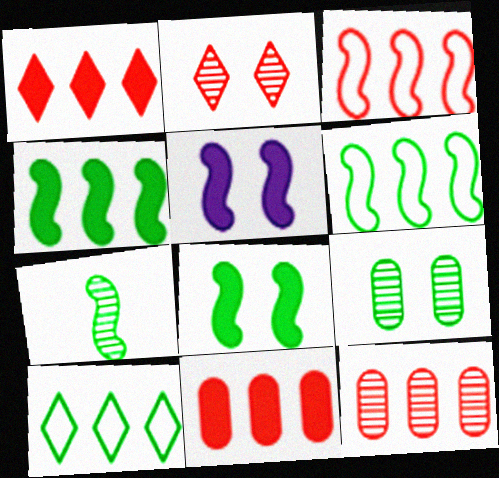[[1, 3, 12], 
[3, 5, 7], 
[6, 7, 8]]